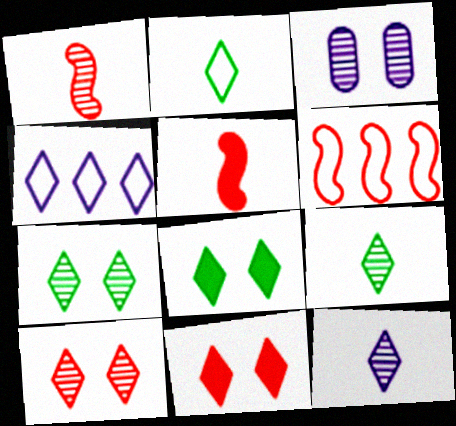[[4, 9, 11]]